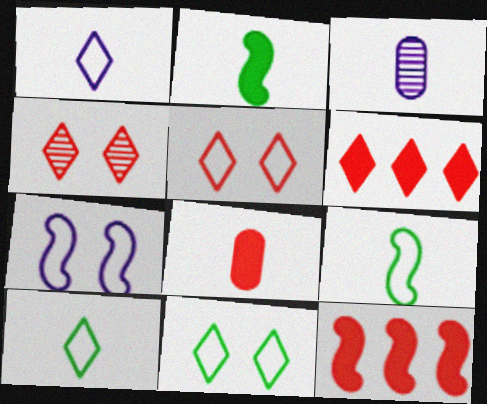[[3, 11, 12]]